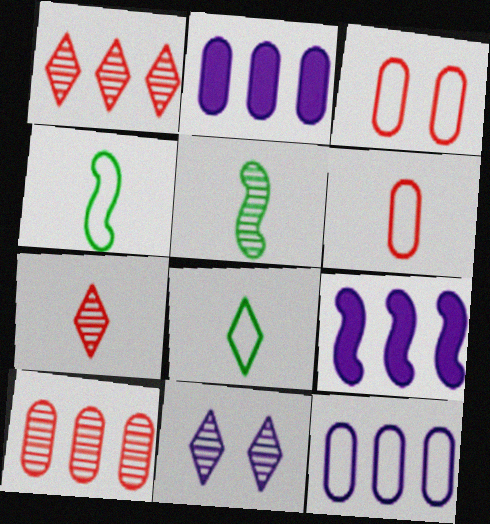[[5, 10, 11]]